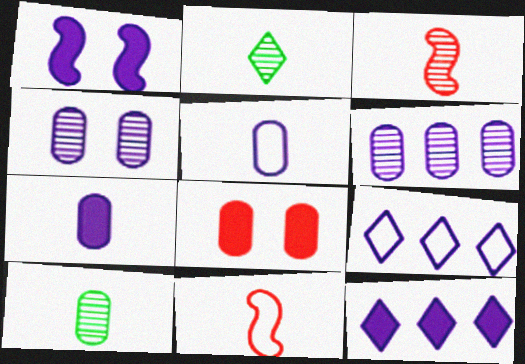[[1, 7, 12], 
[2, 7, 11]]